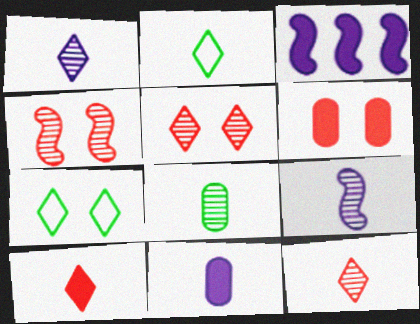[[1, 2, 10], 
[8, 9, 12]]